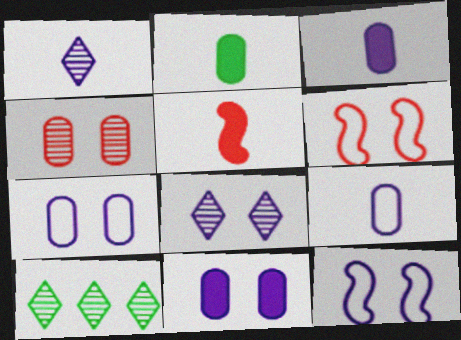[[3, 6, 10], 
[5, 7, 10], 
[8, 11, 12]]